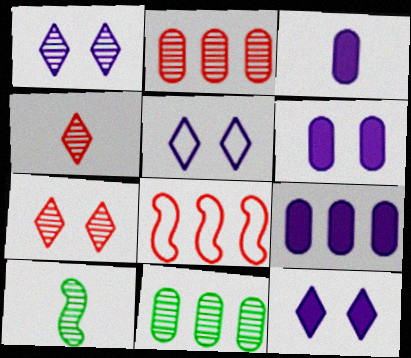[[1, 2, 10], 
[1, 5, 12], 
[3, 6, 9]]